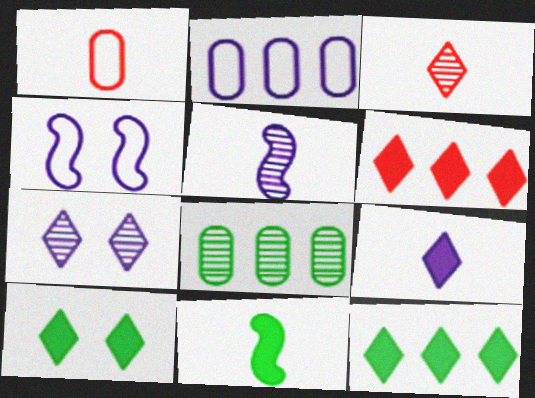[[6, 9, 10]]